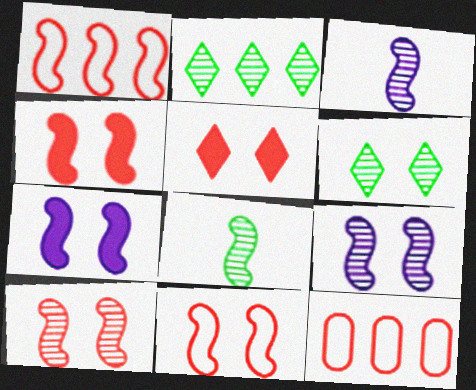[[1, 7, 8], 
[4, 10, 11]]